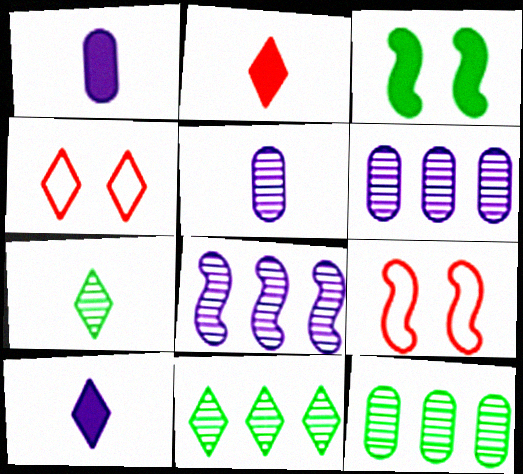[[1, 9, 11], 
[4, 10, 11], 
[9, 10, 12]]